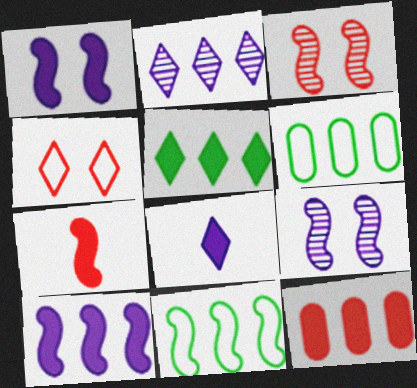[[2, 11, 12], 
[3, 6, 8], 
[5, 10, 12], 
[7, 9, 11]]